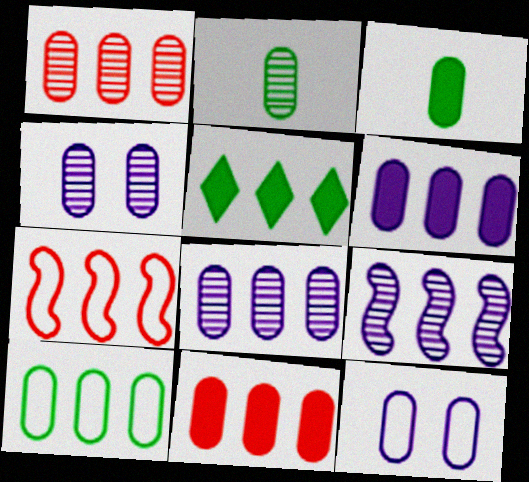[[1, 2, 4], 
[1, 3, 12], 
[1, 6, 10], 
[2, 11, 12], 
[5, 7, 8], 
[8, 10, 11]]